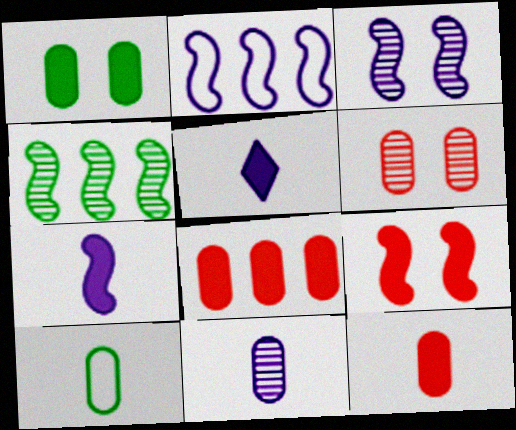[[2, 3, 7], 
[10, 11, 12]]